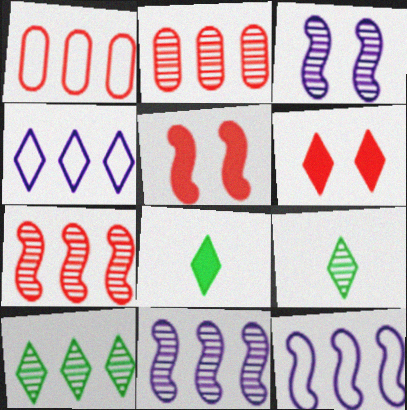[[1, 3, 8], 
[2, 3, 9], 
[2, 10, 11], 
[4, 6, 9]]